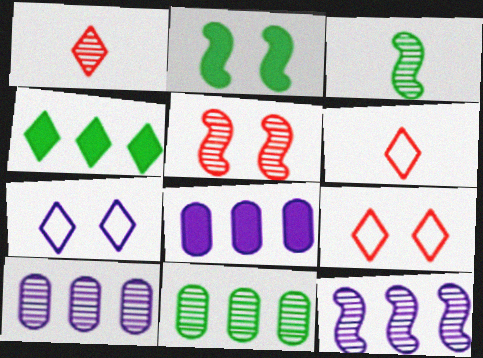[[1, 4, 7], 
[2, 6, 10], 
[3, 5, 12], 
[3, 8, 9]]